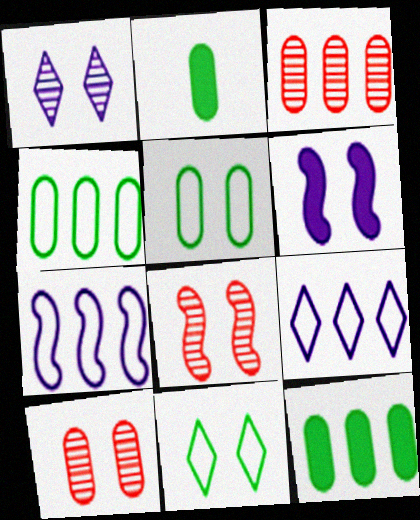[[2, 8, 9], 
[6, 10, 11]]